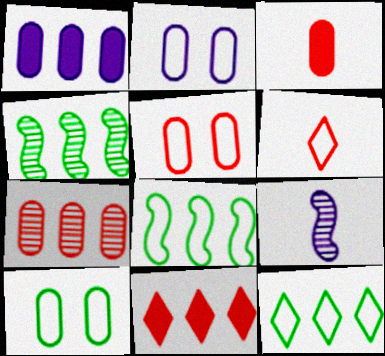[[2, 5, 10], 
[2, 6, 8], 
[3, 5, 7], 
[9, 10, 11]]